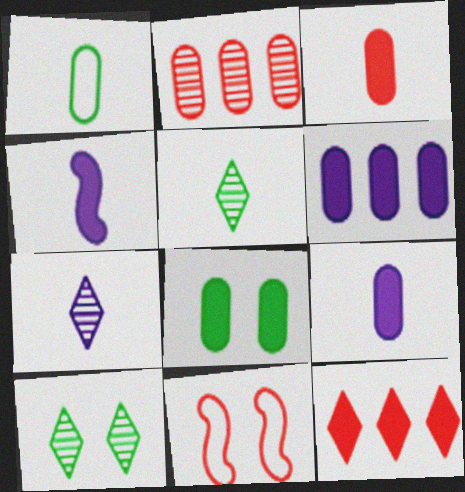[[3, 6, 8], 
[4, 8, 12], 
[5, 6, 11]]